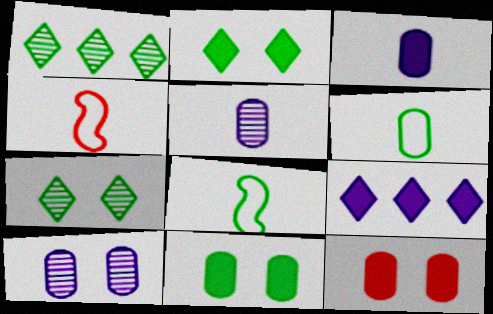[[1, 8, 11]]